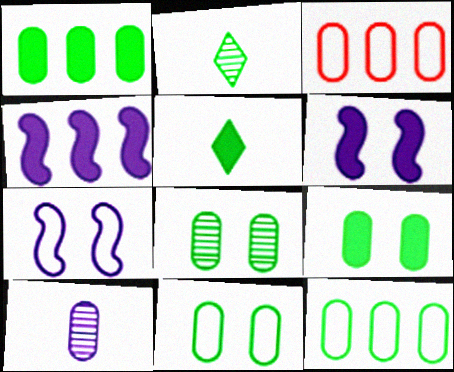[[2, 3, 6], 
[3, 9, 10], 
[8, 9, 11]]